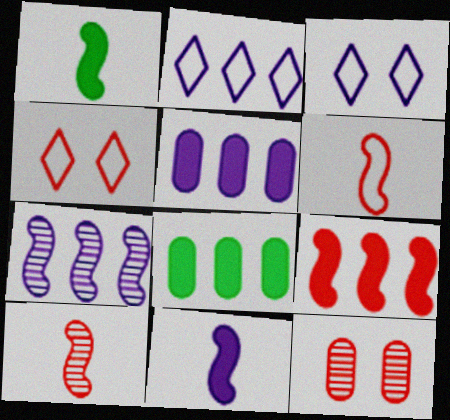[[1, 2, 12], 
[2, 5, 7], 
[3, 8, 10]]